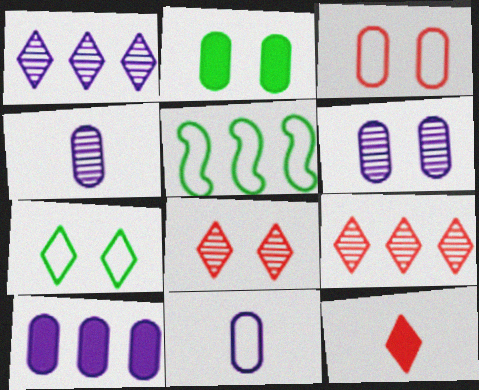[[1, 7, 12], 
[2, 3, 6], 
[5, 6, 12], 
[5, 9, 10], 
[6, 10, 11]]